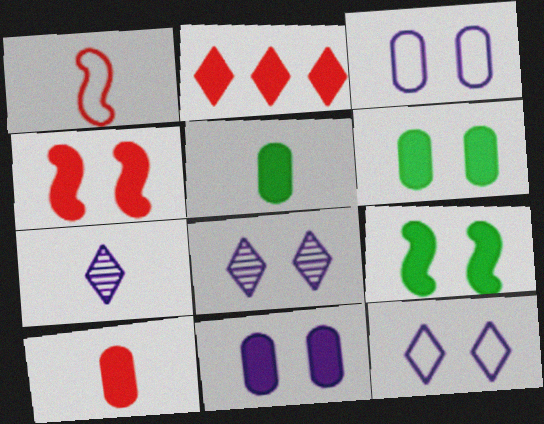[[1, 5, 7], 
[2, 4, 10]]